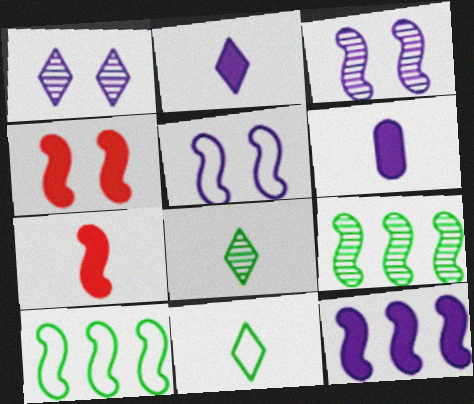[[3, 7, 10], 
[5, 7, 9]]